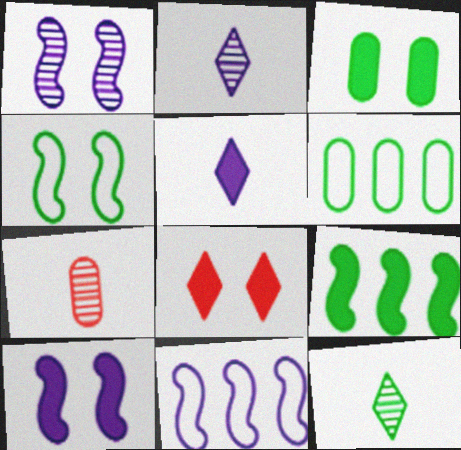[[3, 8, 10]]